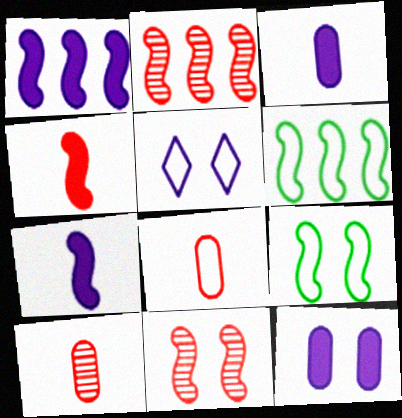[[1, 2, 6], 
[2, 7, 9], 
[5, 6, 8], 
[6, 7, 11]]